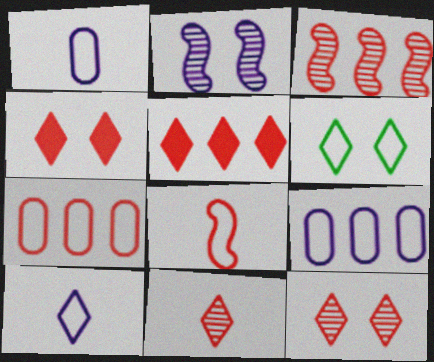[[3, 5, 7], 
[6, 8, 9]]